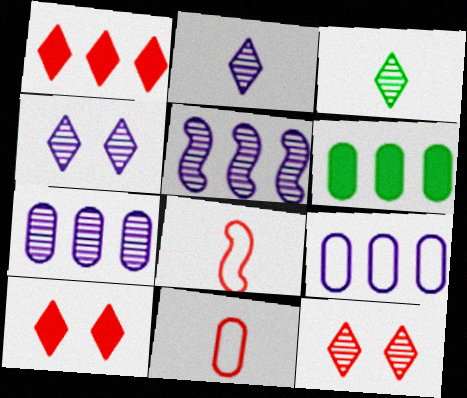[[4, 6, 8]]